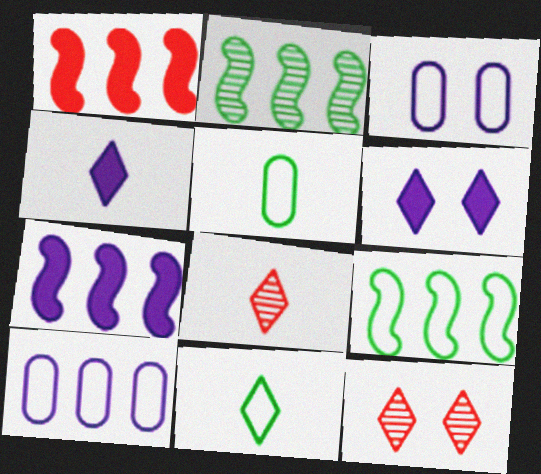[[4, 8, 11], 
[5, 7, 12]]